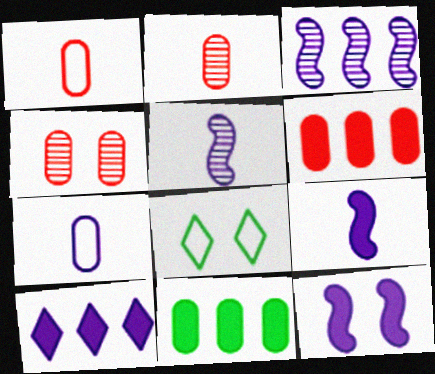[[1, 4, 6], 
[4, 7, 11], 
[4, 8, 12], 
[5, 6, 8]]